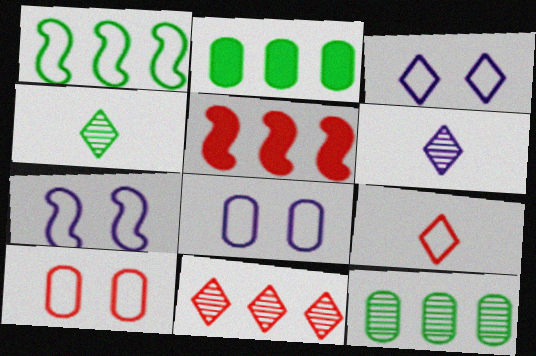[[1, 8, 9], 
[3, 7, 8], 
[4, 5, 8]]